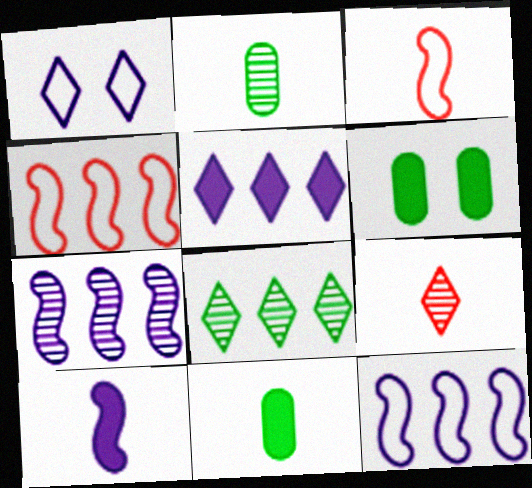[[6, 9, 12]]